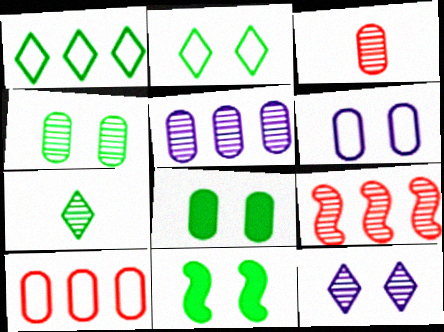[[2, 4, 11], 
[3, 4, 5]]